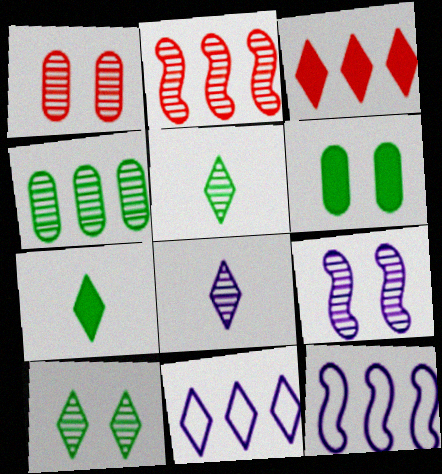[[1, 7, 12], 
[1, 9, 10], 
[3, 4, 12]]